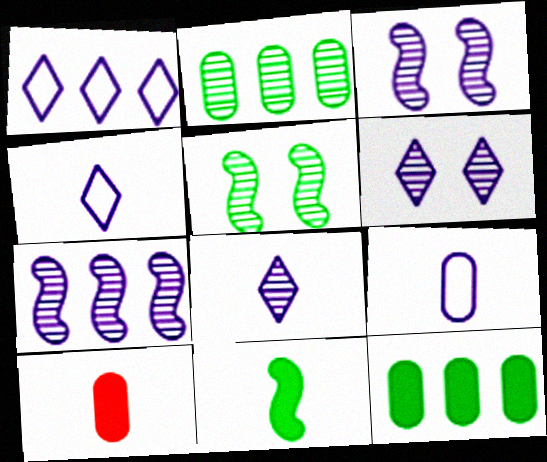[[1, 5, 10]]